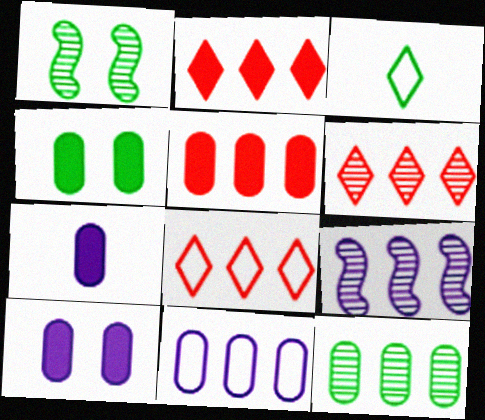[[1, 7, 8], 
[2, 6, 8], 
[4, 5, 7], 
[5, 11, 12], 
[6, 9, 12]]